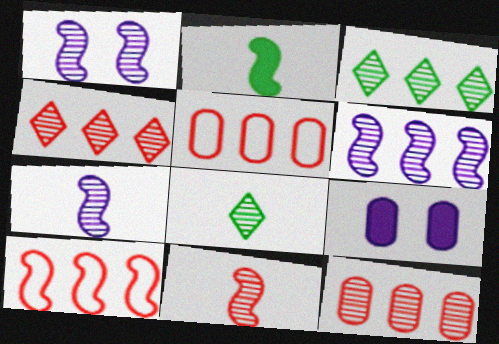[[1, 2, 10], 
[1, 6, 7], 
[1, 8, 12], 
[3, 6, 12], 
[8, 9, 10]]